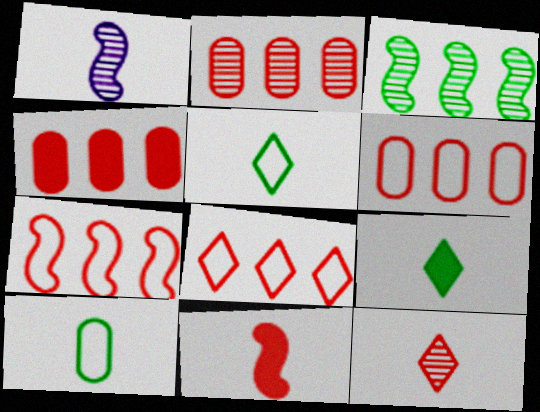[[2, 4, 6], 
[6, 7, 8]]